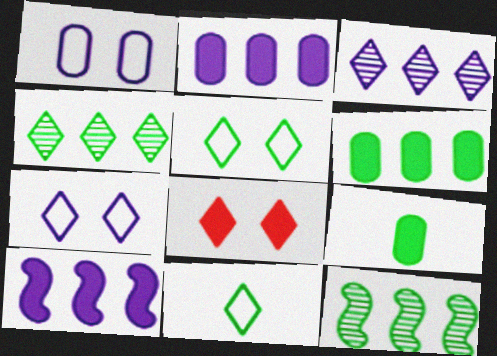[[3, 8, 11], 
[5, 9, 12], 
[8, 9, 10]]